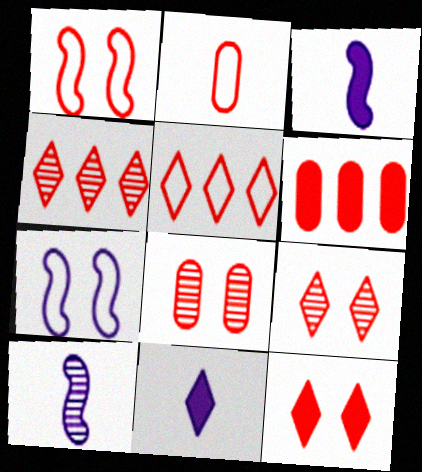[[1, 2, 5], 
[1, 8, 12], 
[2, 6, 8]]